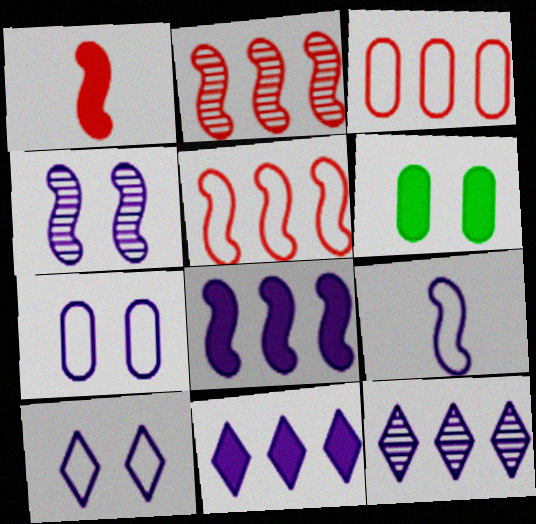[[1, 6, 11], 
[4, 8, 9]]